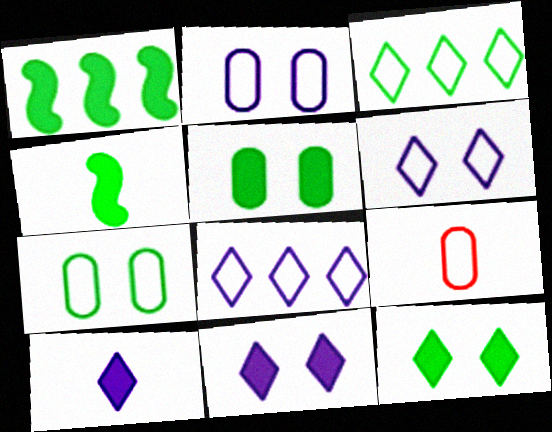[]